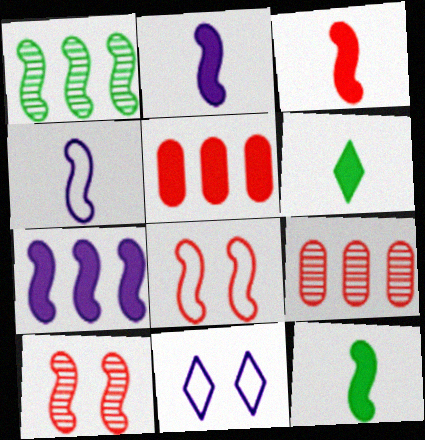[[1, 2, 8], 
[2, 3, 12], 
[9, 11, 12]]